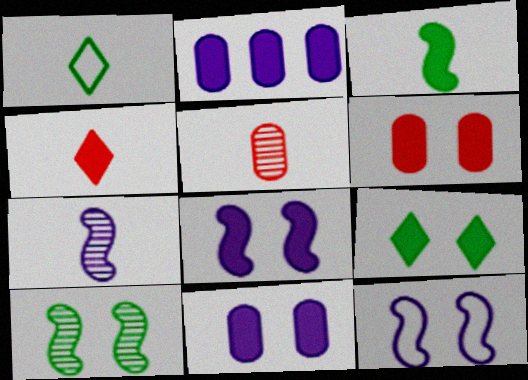[[6, 8, 9]]